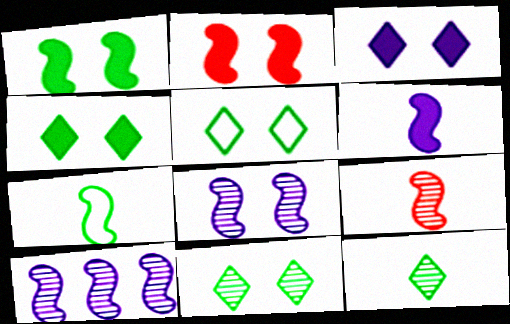[[2, 7, 10], 
[4, 5, 11], 
[6, 7, 9]]